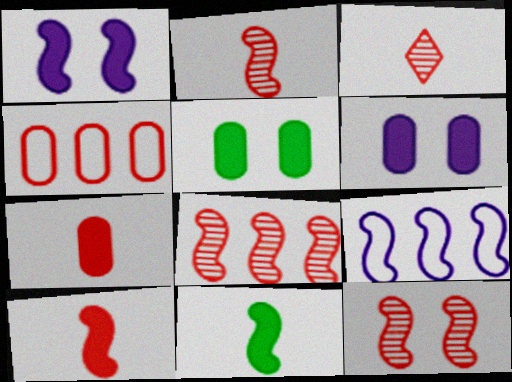[[2, 8, 12], 
[3, 5, 9], 
[9, 11, 12]]